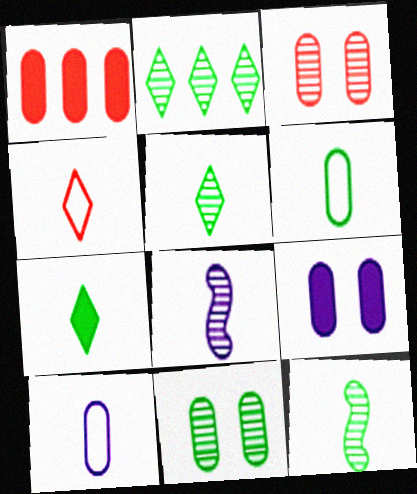[[1, 10, 11], 
[2, 3, 8], 
[2, 11, 12], 
[6, 7, 12]]